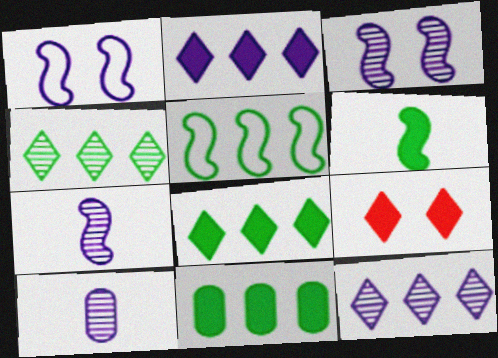[[1, 2, 10], 
[3, 10, 12], 
[4, 5, 11], 
[5, 9, 10]]